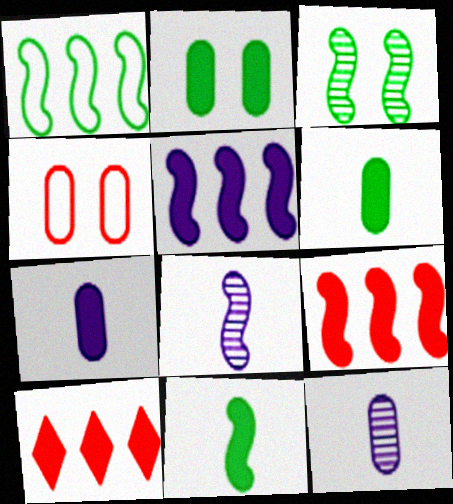[[1, 3, 11]]